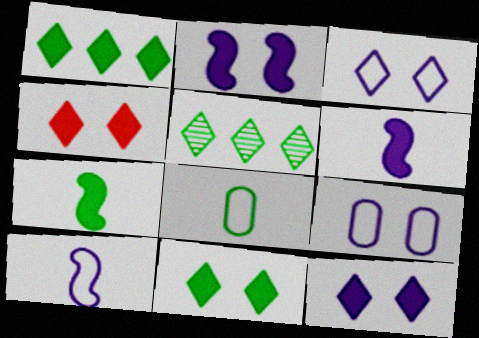[[4, 11, 12]]